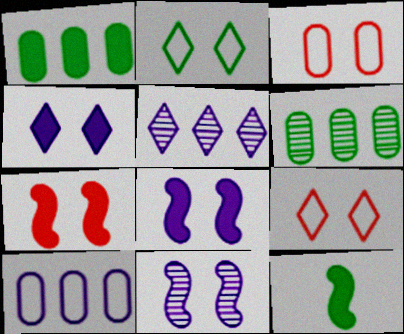[[2, 6, 12], 
[3, 5, 12]]